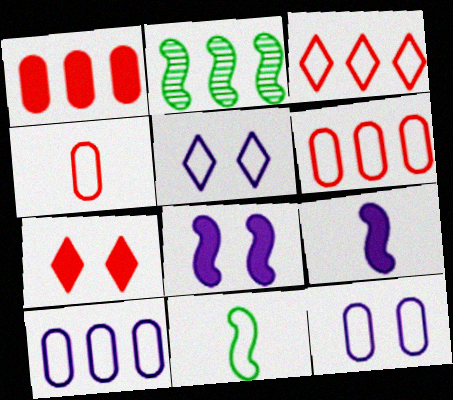[[3, 11, 12], 
[5, 6, 11]]